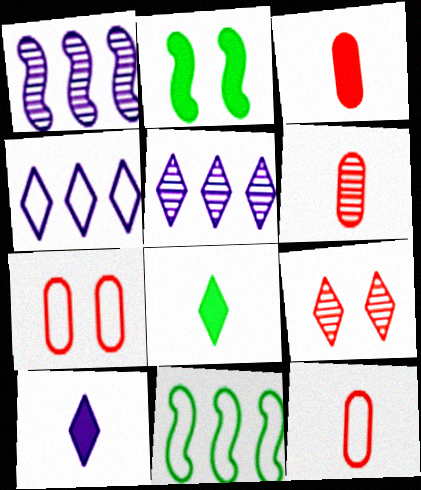[[1, 7, 8], 
[2, 4, 6], 
[2, 5, 12], 
[3, 6, 12], 
[4, 8, 9]]